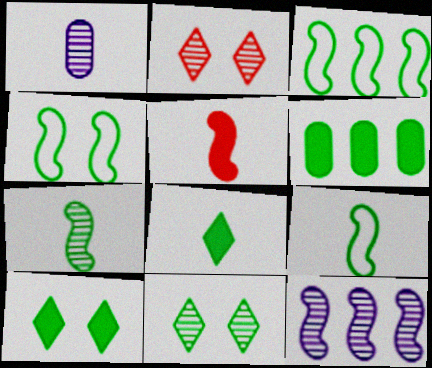[[3, 4, 9], 
[4, 5, 12], 
[6, 9, 11]]